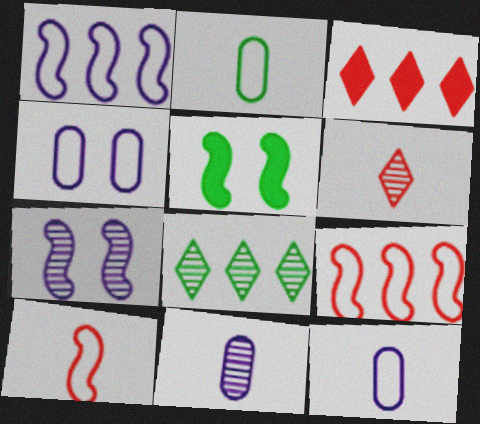[[2, 3, 7], 
[2, 5, 8]]